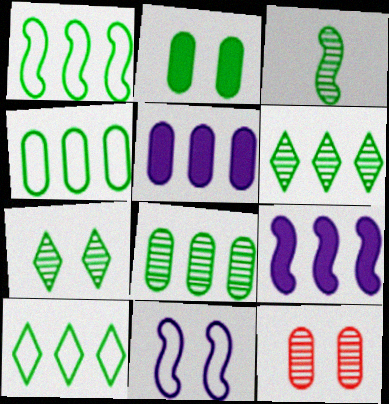[[1, 4, 10], 
[2, 3, 10], 
[3, 7, 8]]